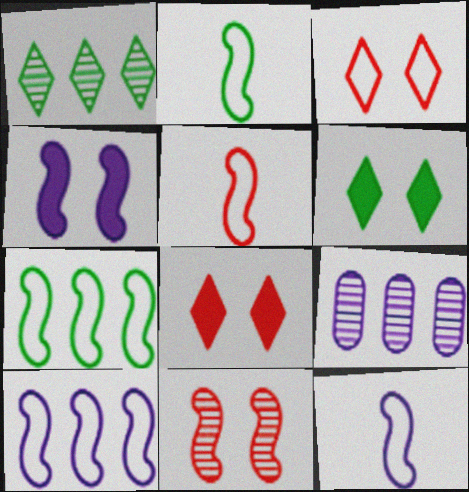[[2, 5, 12], 
[2, 8, 9], 
[5, 6, 9]]